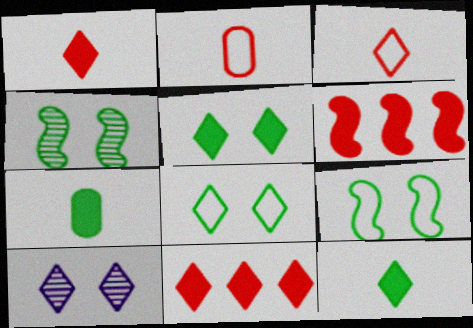[]